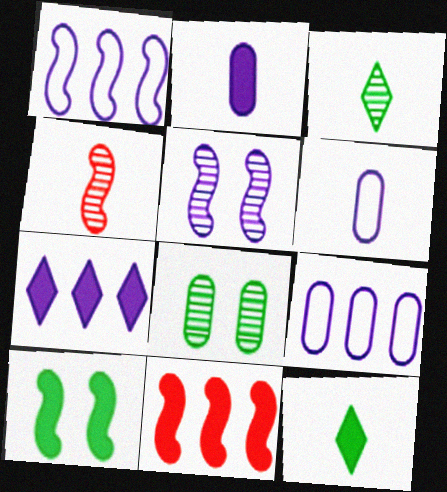[[1, 4, 10], 
[4, 6, 12], 
[5, 6, 7]]